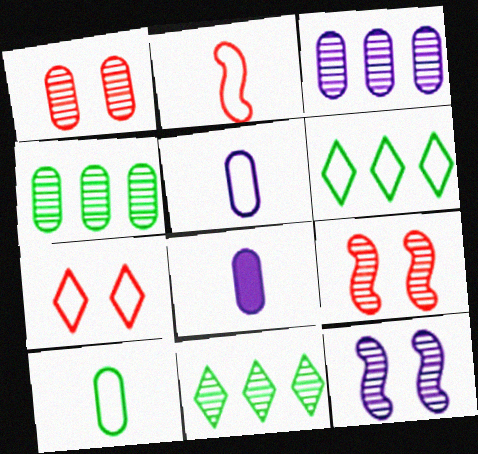[[6, 8, 9]]